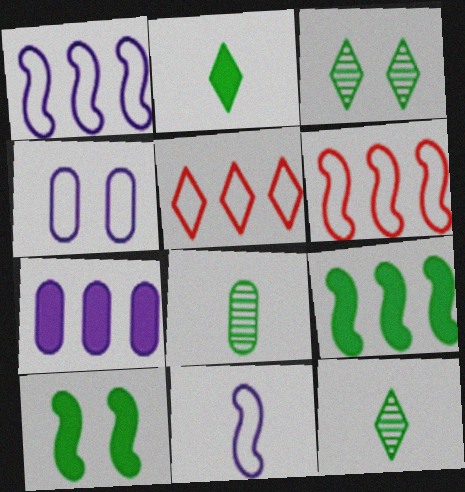[]